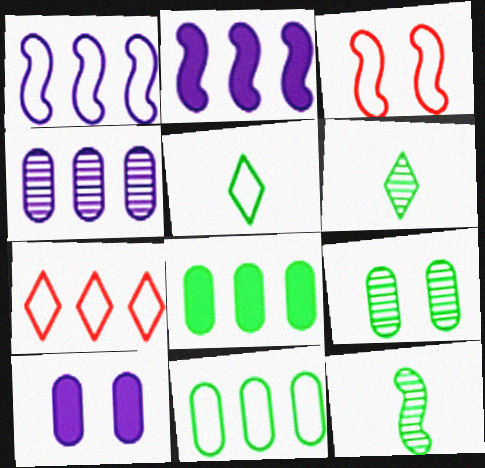[[1, 7, 11], 
[2, 3, 12], 
[7, 10, 12]]